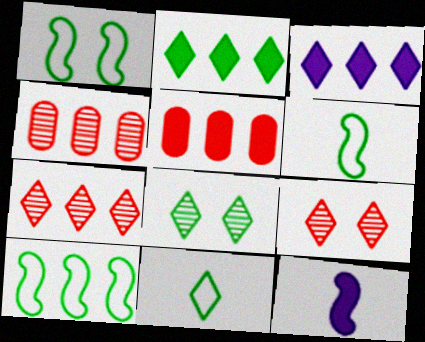[[1, 6, 10], 
[2, 8, 11], 
[3, 4, 10], 
[3, 9, 11]]